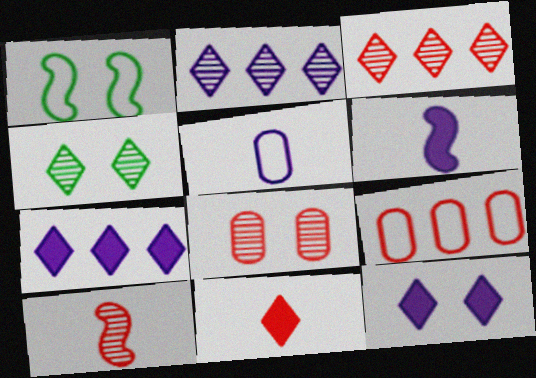[[1, 8, 12], 
[3, 8, 10], 
[4, 6, 9]]